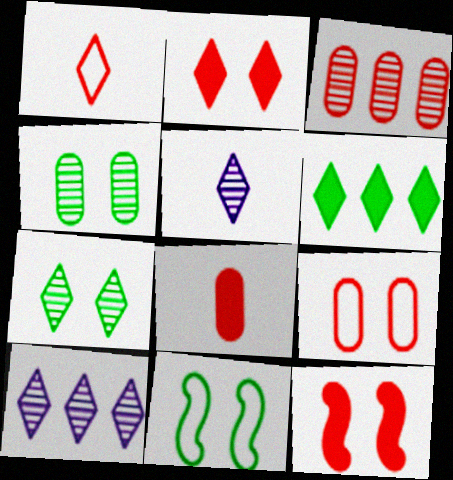[[1, 3, 12], 
[3, 8, 9], 
[8, 10, 11]]